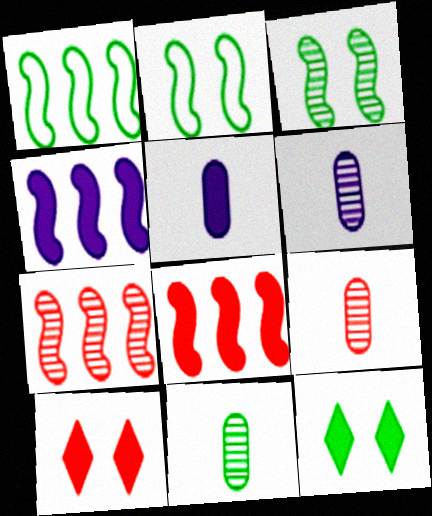[[1, 4, 7], 
[1, 6, 10], 
[1, 11, 12], 
[5, 8, 12], 
[6, 9, 11]]